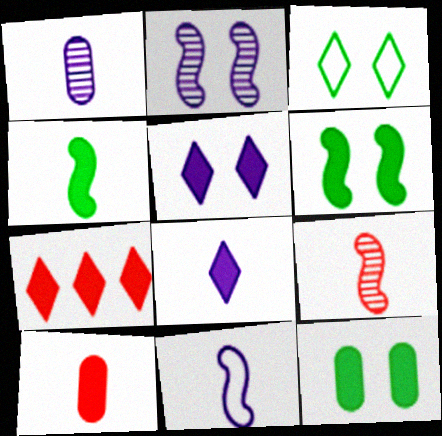[[1, 8, 11], 
[4, 8, 10], 
[4, 9, 11]]